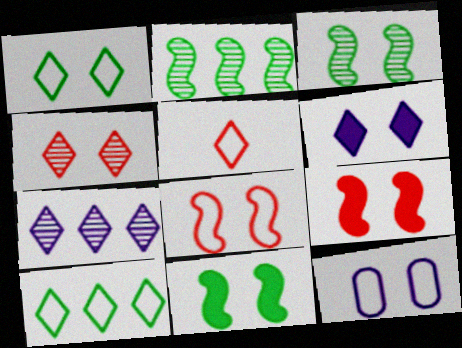[[1, 4, 6], 
[1, 8, 12], 
[4, 11, 12]]